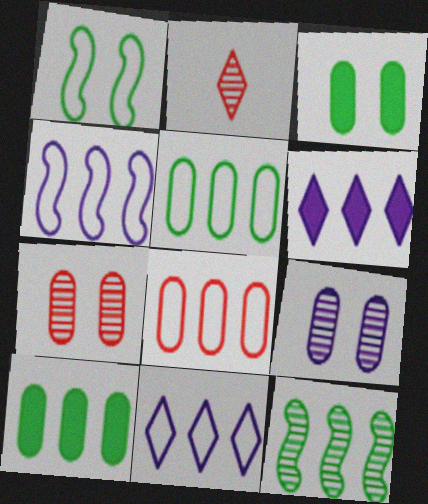[[2, 3, 4], 
[2, 9, 12], 
[6, 8, 12]]